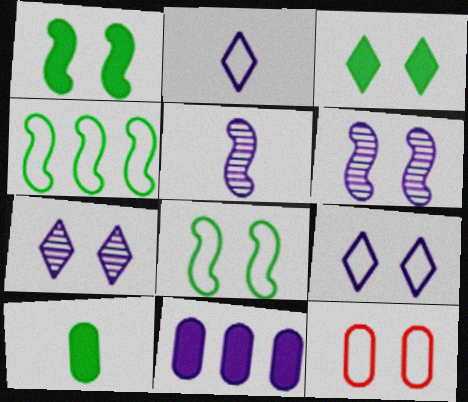[[1, 7, 12], 
[2, 4, 12], 
[2, 6, 11], 
[3, 6, 12], 
[5, 9, 11], 
[8, 9, 12]]